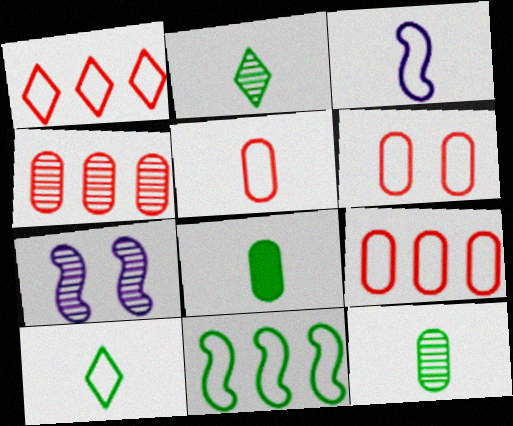[[1, 7, 8], 
[2, 4, 7], 
[3, 5, 10], 
[5, 6, 9]]